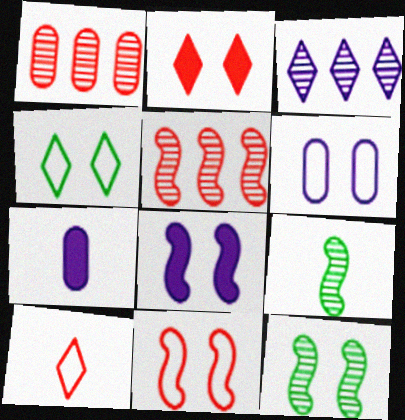[[2, 6, 12], 
[4, 5, 7], 
[4, 6, 11], 
[7, 9, 10], 
[8, 11, 12]]